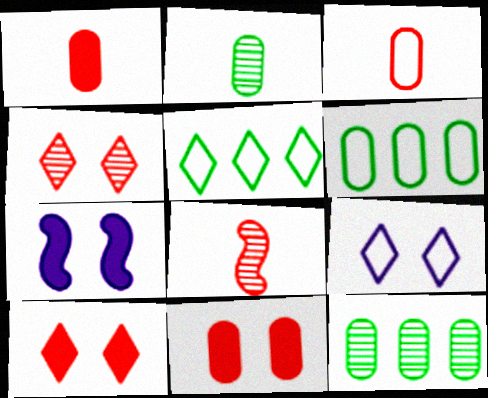[]